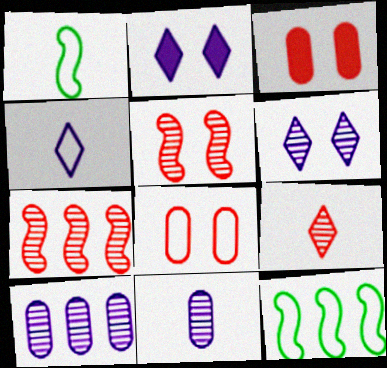[[4, 8, 12]]